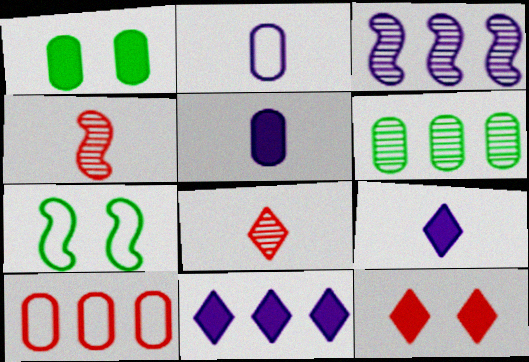[[4, 10, 12]]